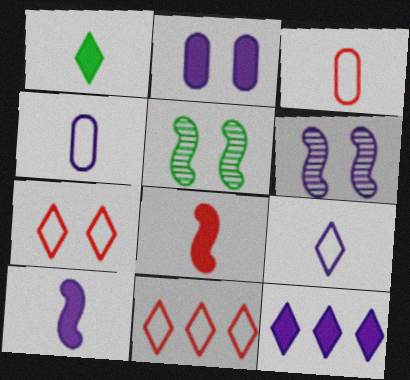[[2, 5, 7], 
[2, 10, 12], 
[3, 5, 12], 
[4, 6, 12]]